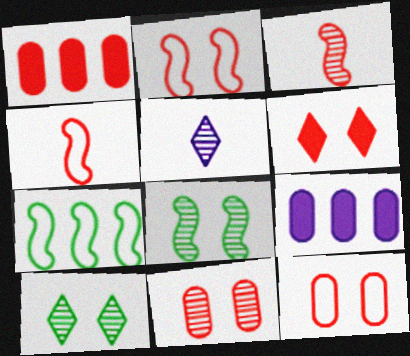[[2, 6, 11], 
[4, 9, 10]]